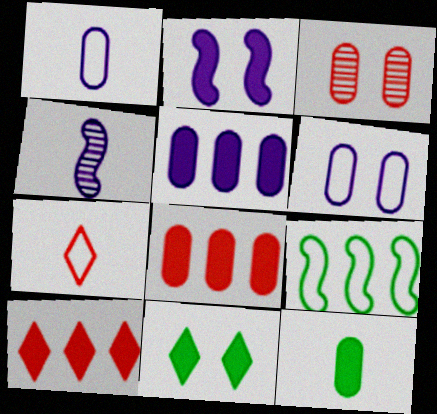[[2, 10, 12], 
[4, 7, 12], 
[6, 7, 9]]